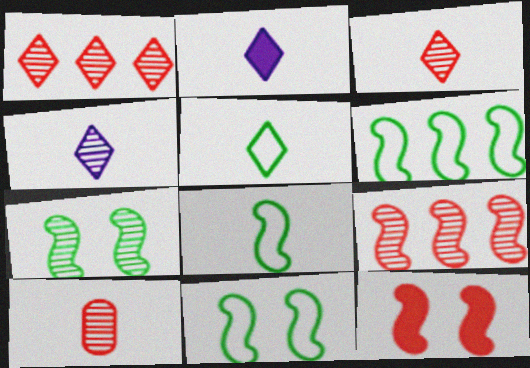[[2, 3, 5], 
[2, 8, 10], 
[6, 8, 11]]